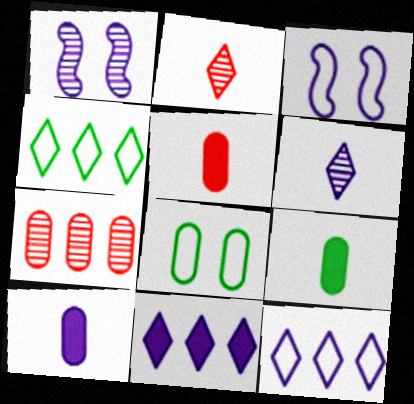[[1, 4, 5], 
[1, 10, 12], 
[5, 9, 10], 
[7, 8, 10]]